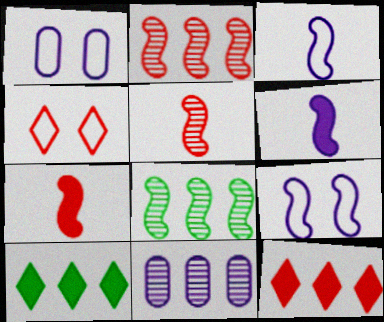[[1, 5, 10], 
[7, 8, 9]]